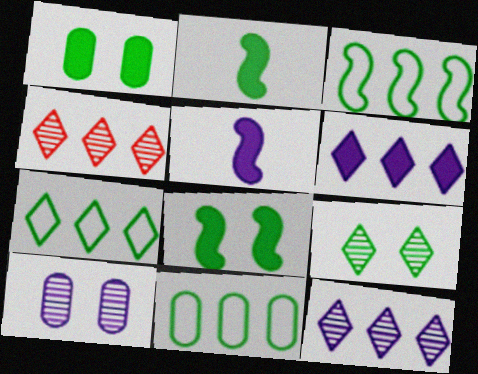[[2, 9, 11], 
[3, 7, 11], 
[4, 6, 7]]